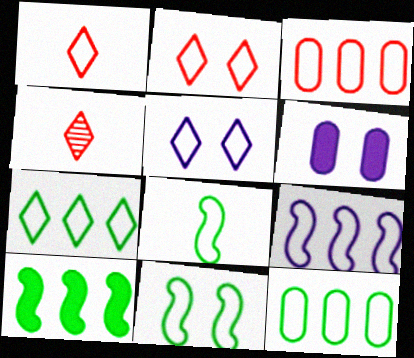[[1, 5, 7], 
[3, 5, 8], 
[3, 7, 9]]